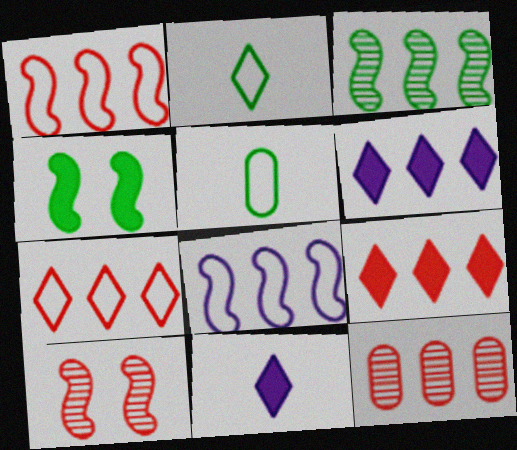[[1, 9, 12], 
[5, 6, 10]]